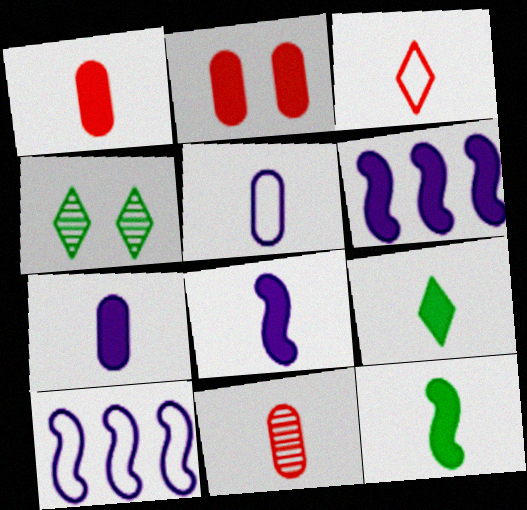[[1, 4, 10], 
[1, 8, 9], 
[2, 6, 9]]